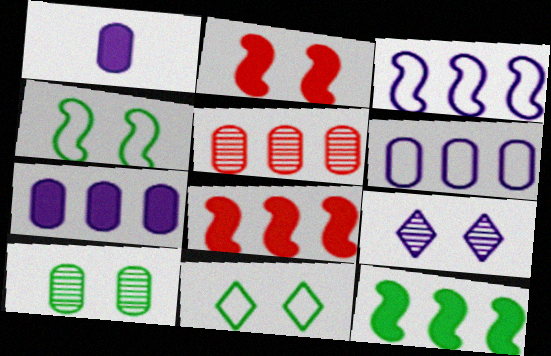[[1, 3, 9]]